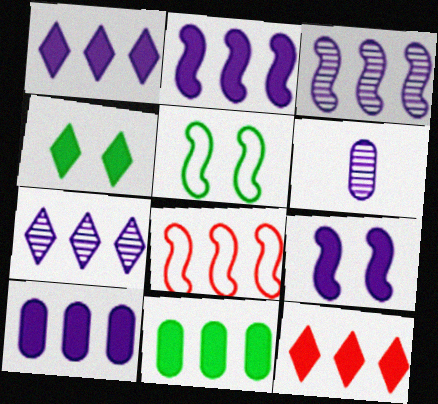[[1, 2, 10], 
[2, 11, 12], 
[4, 6, 8], 
[5, 6, 12], 
[7, 8, 11]]